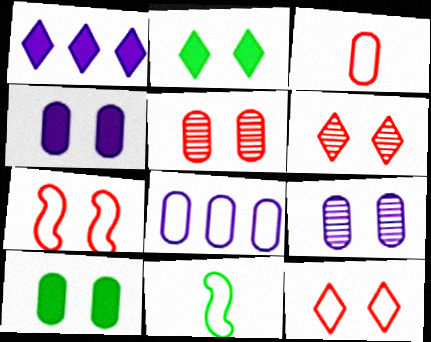[[1, 5, 11], 
[2, 7, 9], 
[8, 11, 12]]